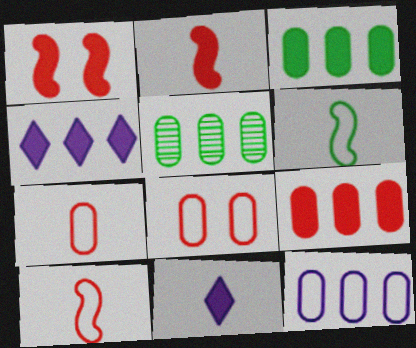[[1, 3, 11], 
[5, 9, 12]]